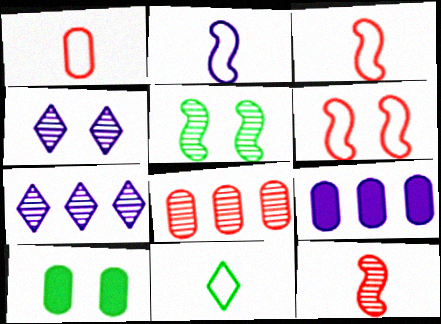[[1, 2, 11], 
[2, 4, 9], 
[3, 7, 10], 
[4, 6, 10]]